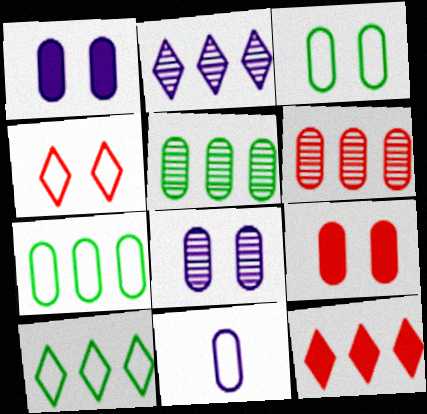[[2, 10, 12], 
[3, 8, 9], 
[5, 9, 11]]